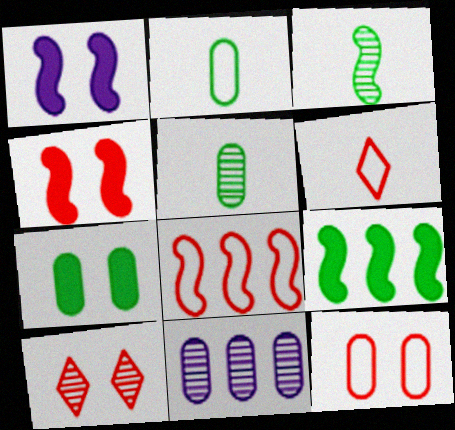[[1, 3, 8], 
[3, 10, 11], 
[4, 10, 12], 
[6, 8, 12]]